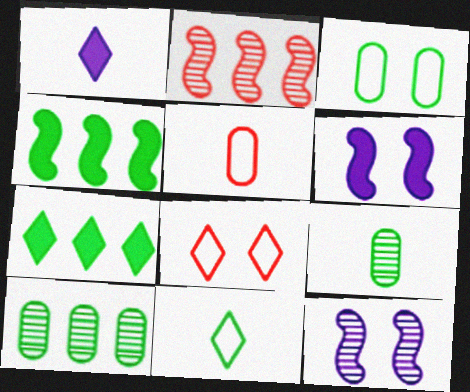[[1, 2, 3], 
[5, 7, 12]]